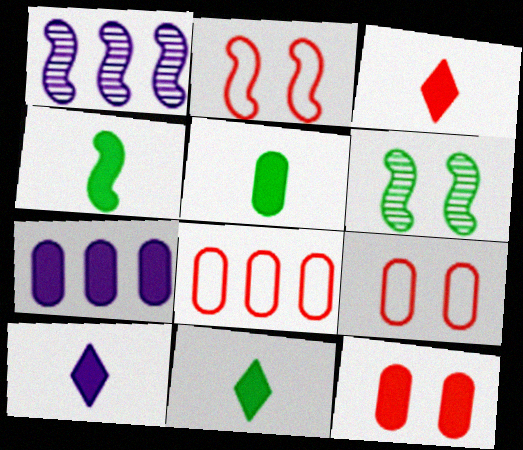[[1, 2, 4], 
[1, 9, 11], 
[3, 10, 11], 
[4, 5, 11], 
[5, 7, 12], 
[6, 8, 10]]